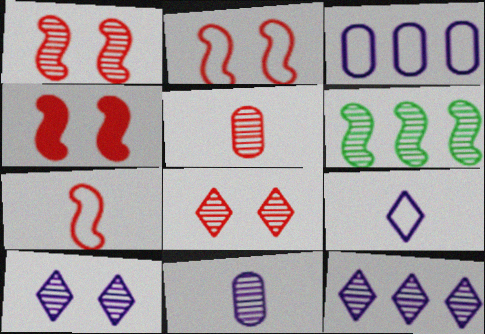[[1, 2, 4], 
[5, 6, 10], 
[6, 8, 11]]